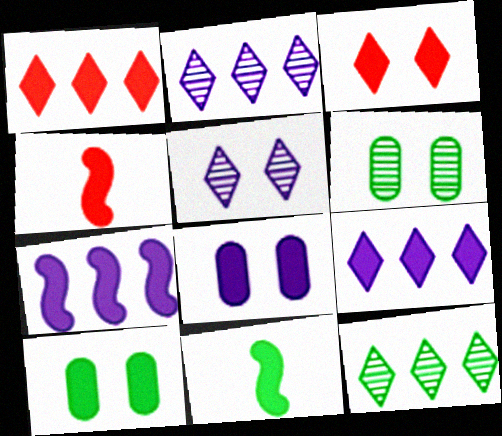[[1, 8, 11], 
[4, 9, 10]]